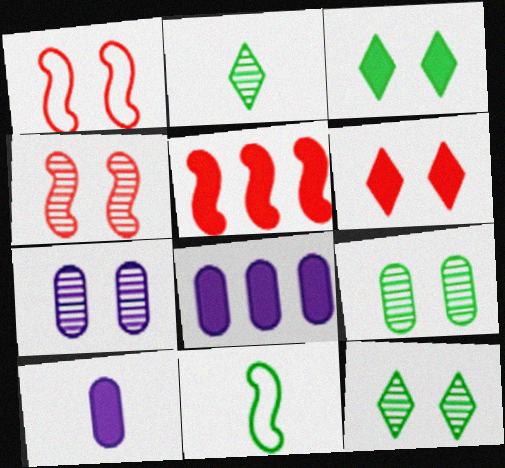[[1, 2, 8], 
[1, 3, 7], 
[3, 5, 10], 
[4, 7, 12]]